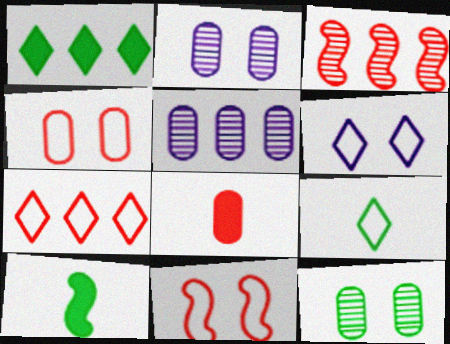[[2, 7, 10], 
[6, 7, 9]]